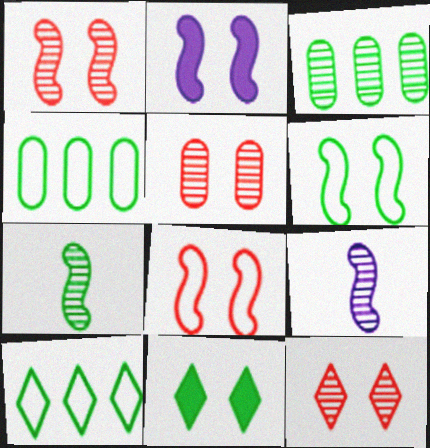[[1, 2, 6], 
[1, 5, 12], 
[3, 9, 12], 
[4, 7, 11]]